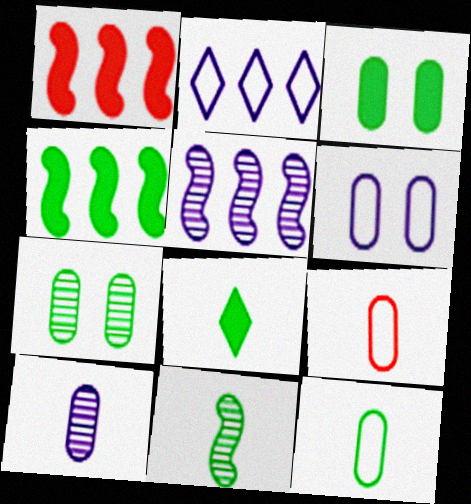[[3, 4, 8], 
[8, 11, 12]]